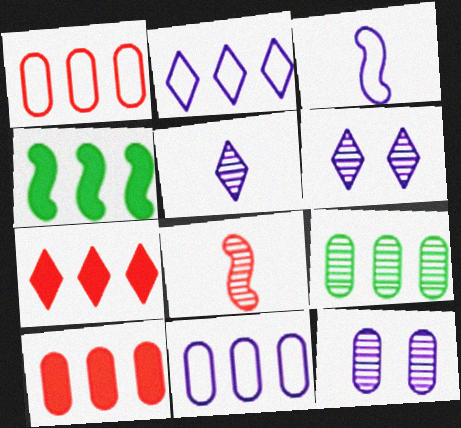[[6, 8, 9], 
[9, 10, 11]]